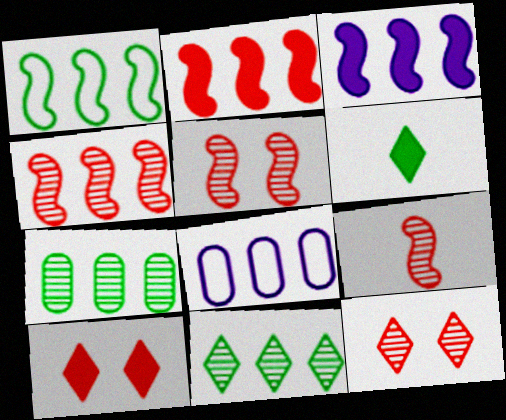[[1, 3, 4], 
[2, 8, 11], 
[4, 5, 9], 
[5, 6, 8]]